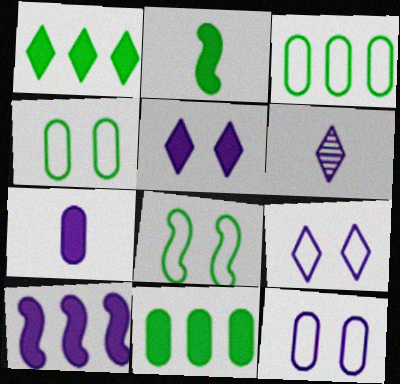[[5, 7, 10], 
[6, 10, 12]]